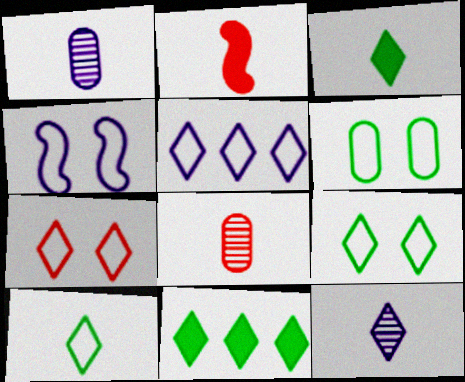[[1, 2, 10], 
[4, 6, 7], 
[4, 8, 11], 
[5, 7, 10], 
[7, 11, 12]]